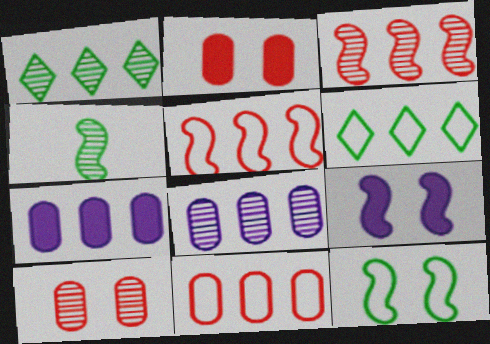[[1, 3, 8], 
[1, 5, 7], 
[3, 6, 7], 
[4, 5, 9]]